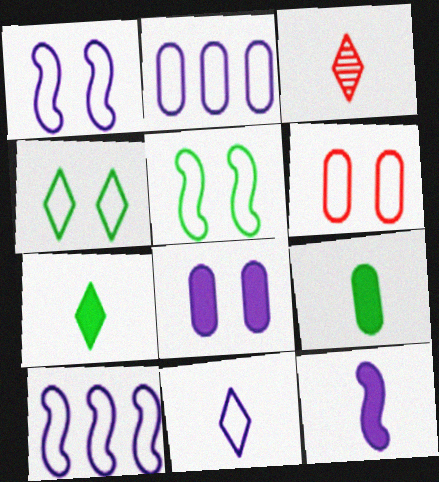[[1, 2, 11], 
[1, 4, 6], 
[3, 7, 11]]